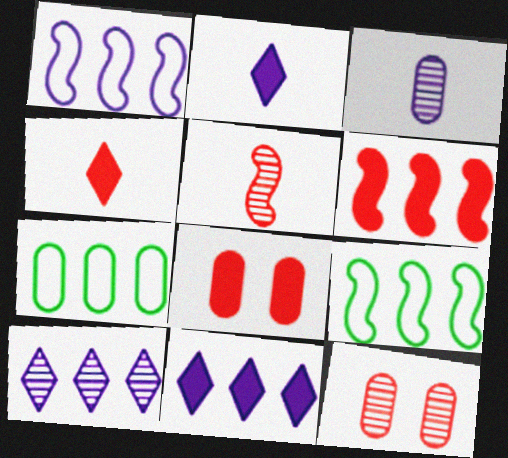[[2, 9, 12], 
[3, 7, 8], 
[4, 6, 8], 
[6, 7, 10]]